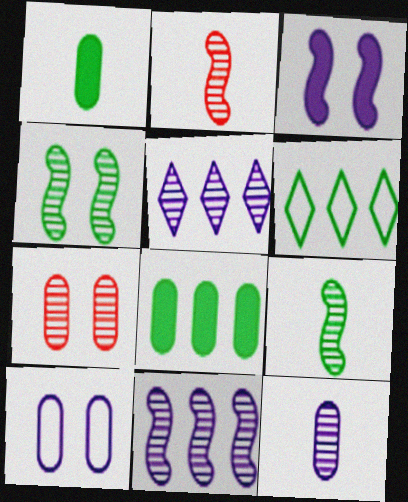[[1, 4, 6], 
[2, 4, 11], 
[5, 7, 9]]